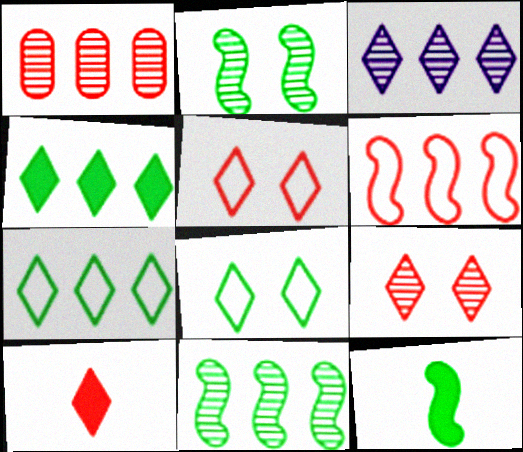[[1, 3, 11], 
[3, 8, 10]]